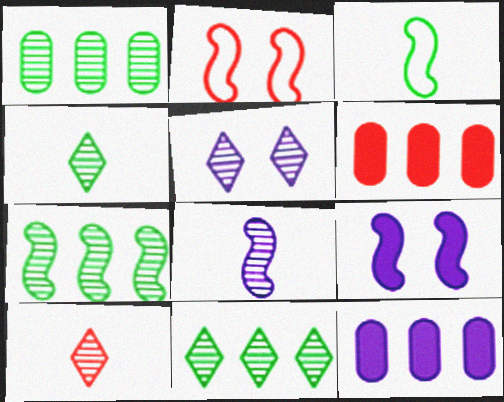[[1, 7, 11], 
[2, 4, 12], 
[2, 6, 10], 
[3, 5, 6], 
[5, 10, 11]]